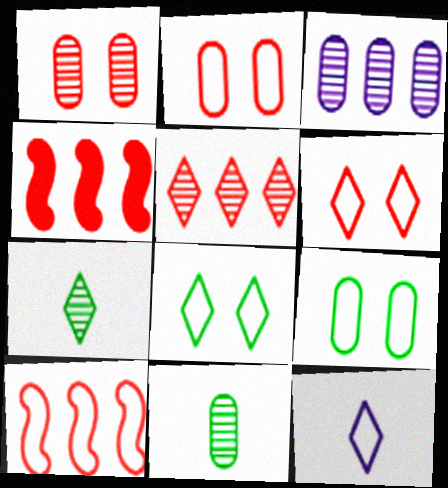[[1, 3, 11], 
[9, 10, 12]]